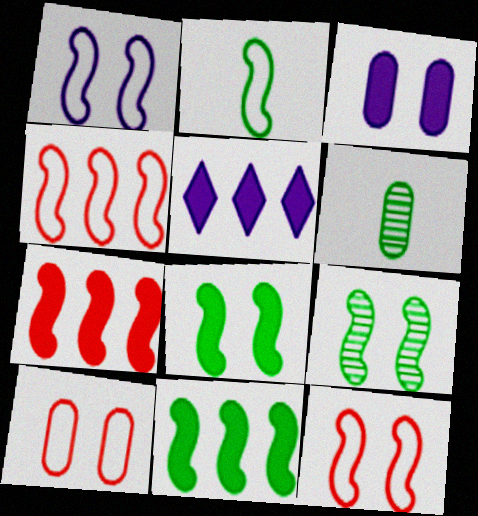[[1, 2, 4], 
[2, 9, 11], 
[5, 6, 12]]